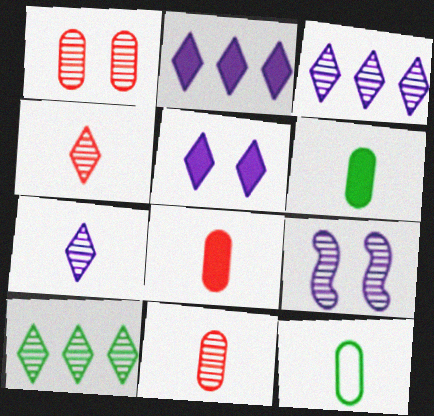[[9, 10, 11]]